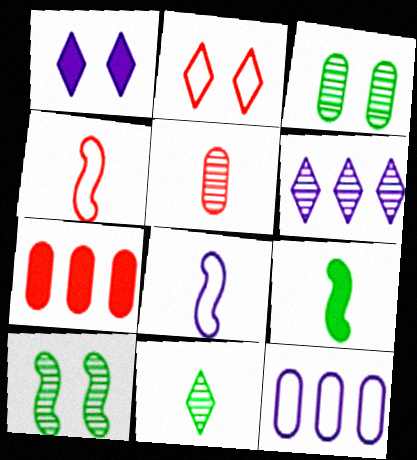[[1, 7, 9], 
[5, 6, 10]]